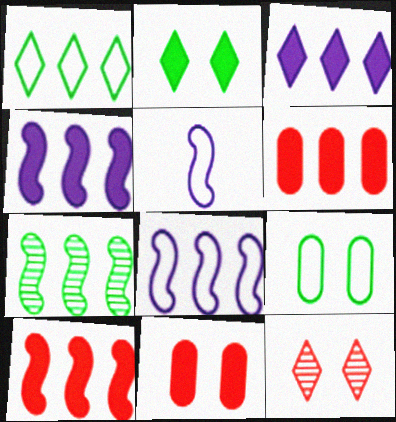[[7, 8, 10]]